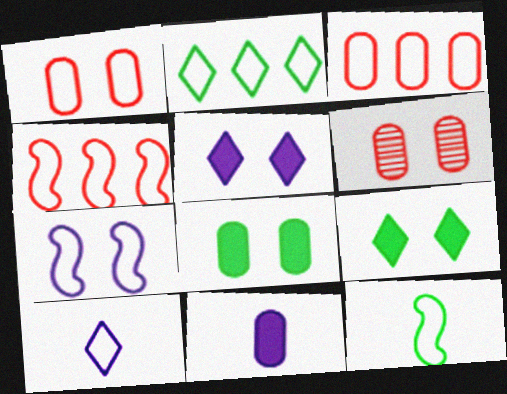[[4, 7, 12], 
[6, 7, 9]]